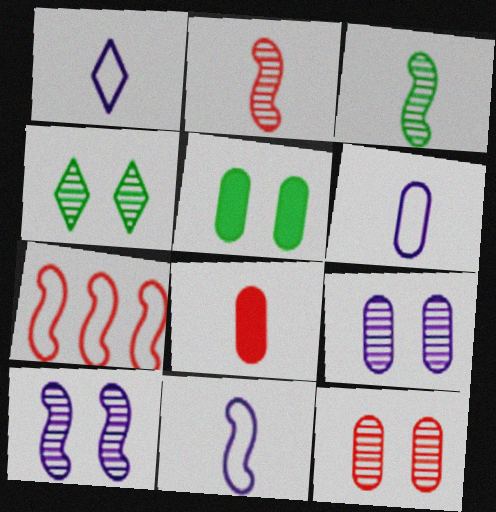[[1, 3, 8], 
[1, 6, 11], 
[4, 10, 12]]